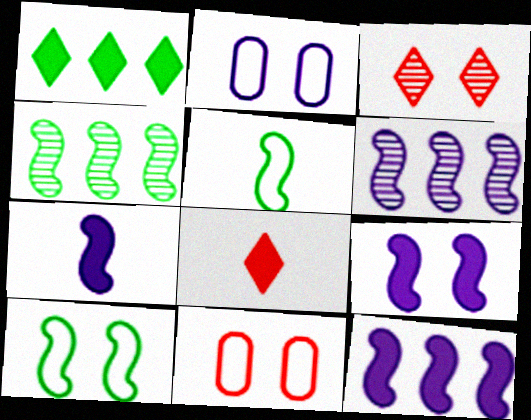[[2, 4, 8], 
[7, 9, 12]]